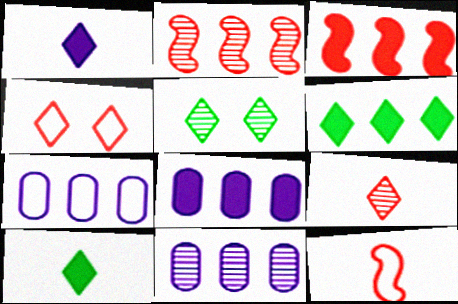[[2, 6, 7], 
[3, 6, 8], 
[5, 8, 12], 
[7, 8, 11]]